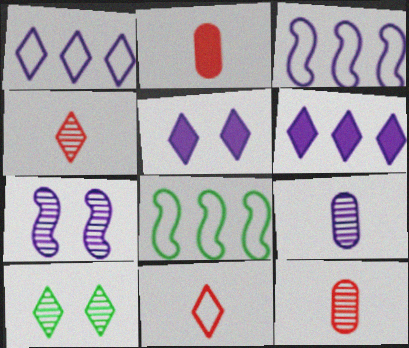[[2, 3, 10], 
[3, 5, 9], 
[5, 8, 12], 
[6, 10, 11]]